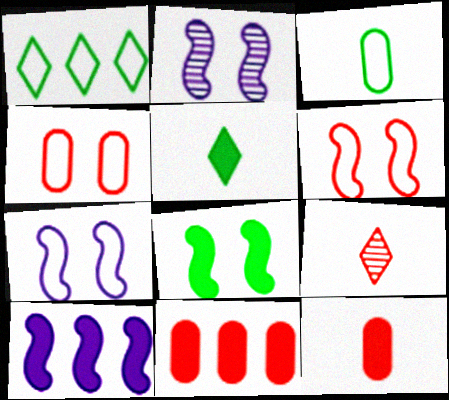[[1, 2, 12], 
[2, 6, 8], 
[6, 9, 11]]